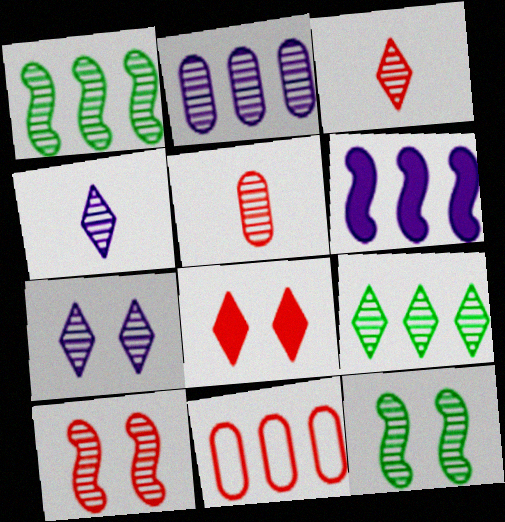[[1, 5, 7], 
[2, 3, 12], 
[3, 7, 9], 
[6, 9, 11]]